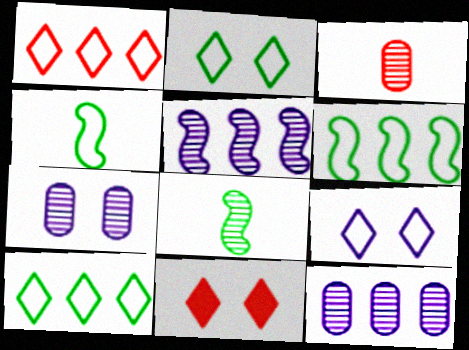[[4, 11, 12]]